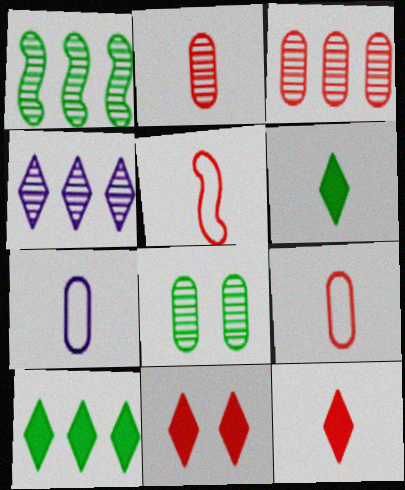[[1, 3, 4], 
[1, 7, 11], 
[2, 5, 12], 
[3, 5, 11]]